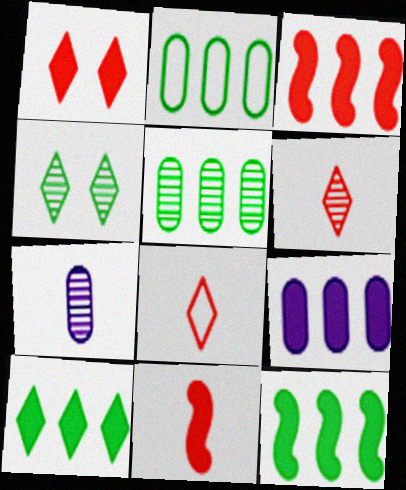[[3, 9, 10]]